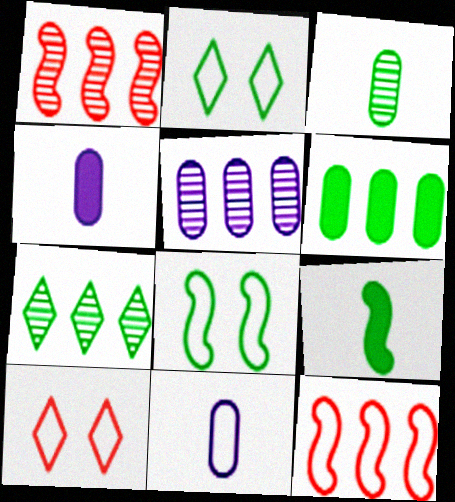[[1, 2, 4], 
[1, 5, 7], 
[2, 11, 12], 
[5, 9, 10]]